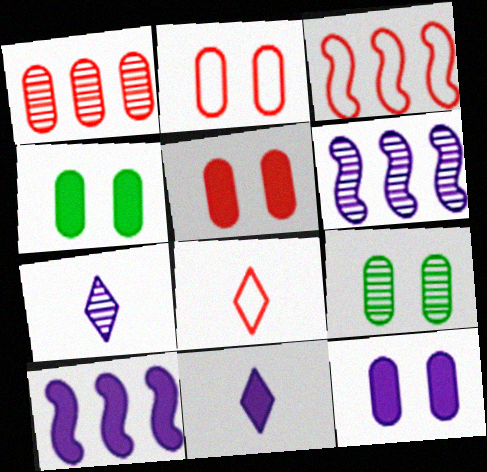[[2, 3, 8], 
[2, 9, 12], 
[3, 4, 7], 
[3, 9, 11], 
[4, 5, 12], 
[4, 6, 8], 
[8, 9, 10], 
[10, 11, 12]]